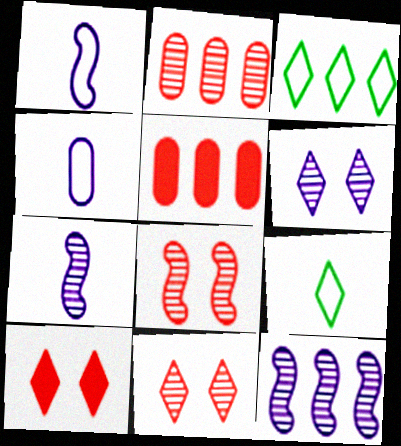[[3, 5, 12]]